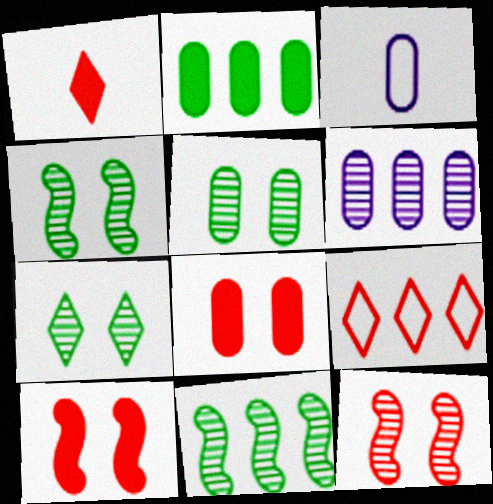[[4, 5, 7]]